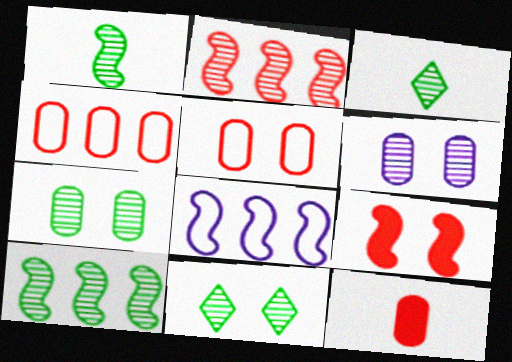[[1, 8, 9], 
[2, 3, 6], 
[3, 7, 10], 
[8, 11, 12]]